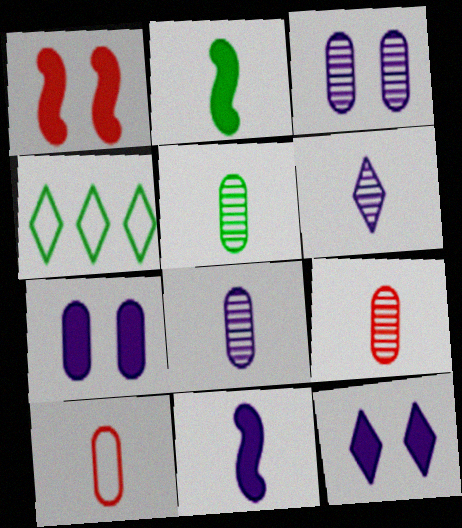[[1, 4, 8], 
[2, 6, 10], 
[5, 8, 9]]